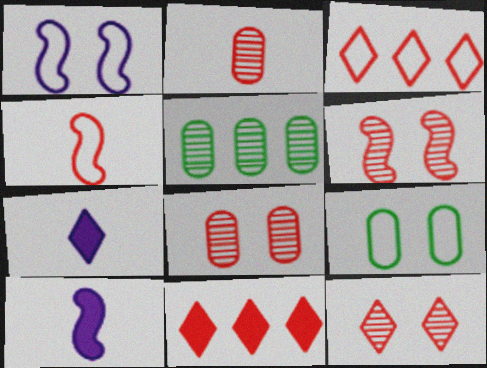[[4, 8, 11], 
[6, 8, 12]]